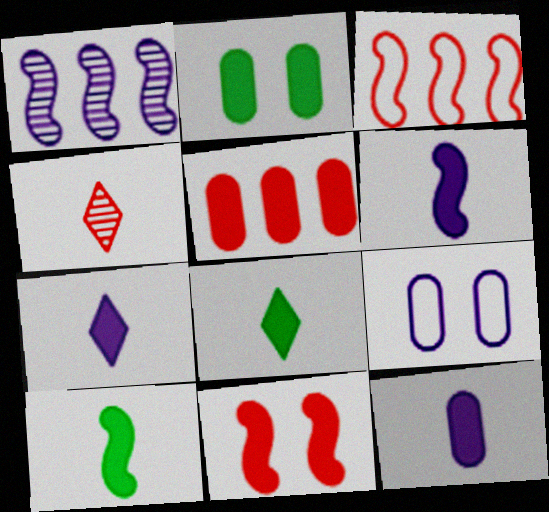[[1, 7, 9], 
[2, 5, 12], 
[6, 7, 12]]